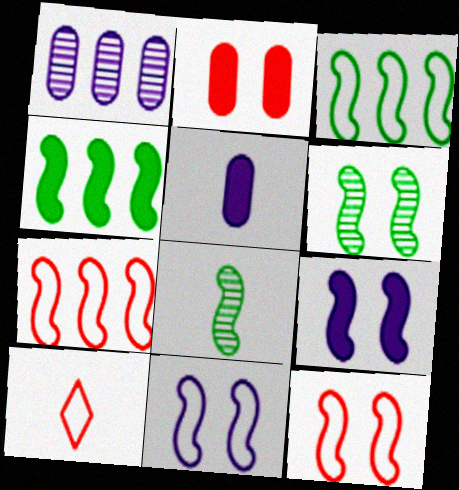[[5, 8, 10], 
[6, 9, 12], 
[7, 8, 9]]